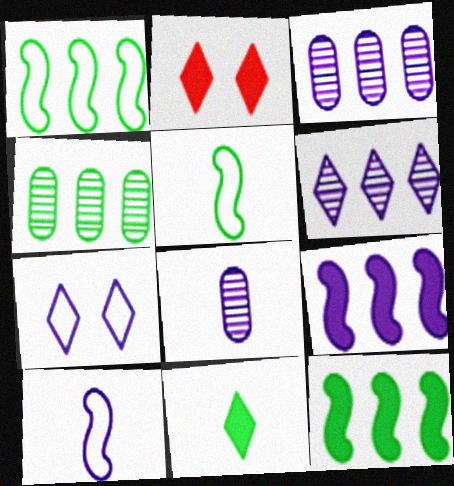[[1, 2, 8], 
[2, 3, 5], 
[2, 4, 10], 
[7, 8, 9]]